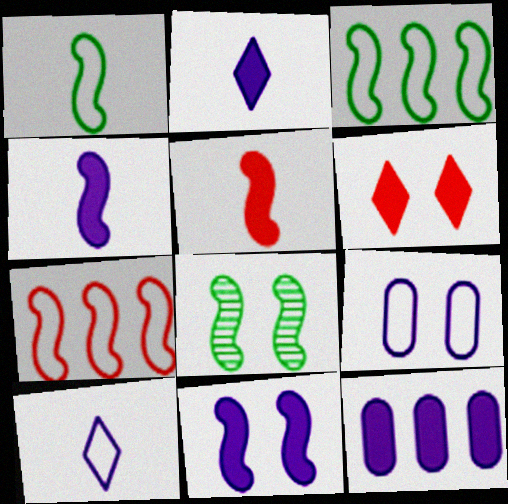[[2, 11, 12], 
[4, 7, 8], 
[6, 8, 9]]